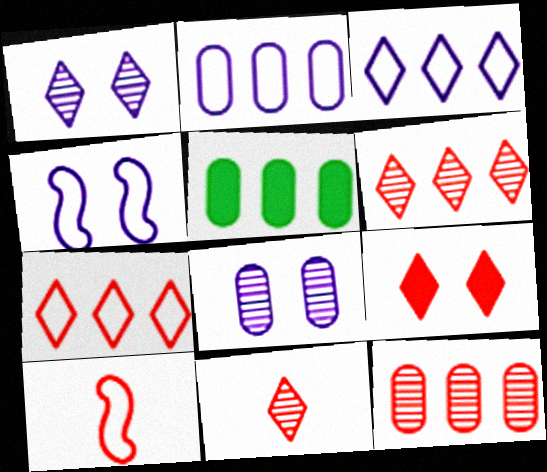[[1, 5, 10], 
[2, 5, 12], 
[4, 5, 11], 
[7, 9, 11], 
[9, 10, 12]]